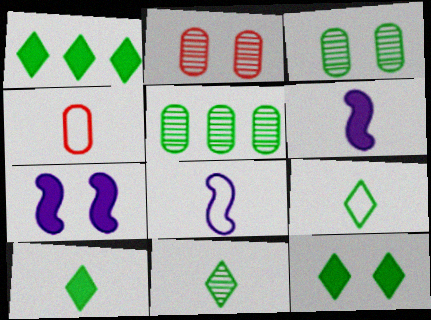[[1, 2, 8], 
[1, 10, 12], 
[4, 6, 11], 
[4, 8, 9], 
[9, 10, 11]]